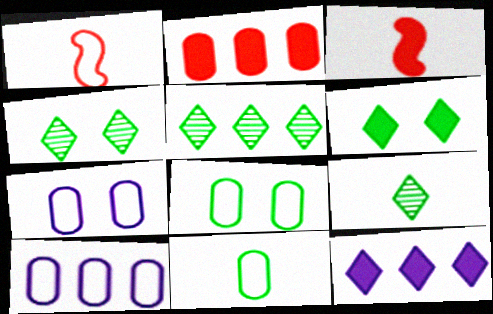[[3, 4, 10], 
[3, 5, 7], 
[4, 5, 9]]